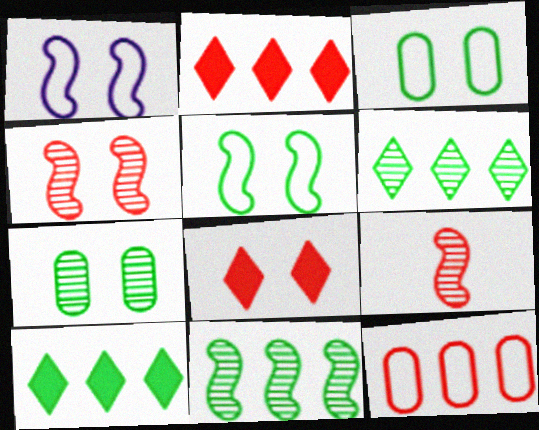[[1, 7, 8], 
[8, 9, 12]]